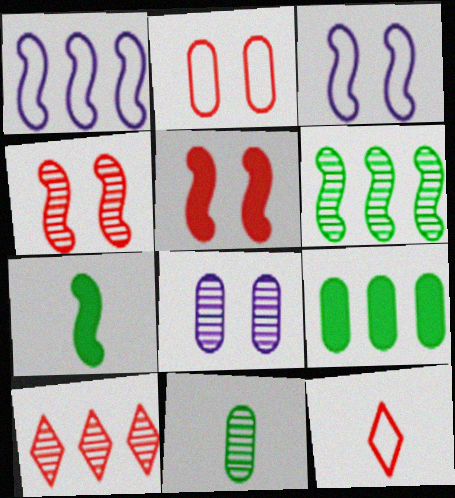[[1, 4, 7], 
[1, 9, 10]]